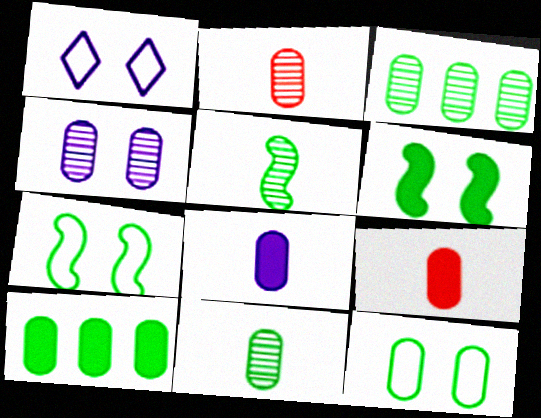[[2, 3, 4], 
[10, 11, 12]]